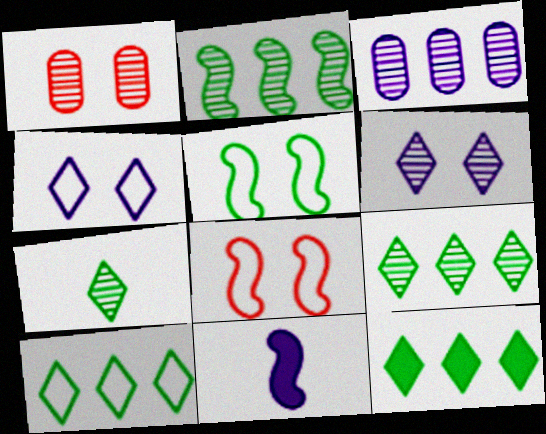[[1, 10, 11], 
[2, 8, 11], 
[3, 4, 11], 
[9, 10, 12]]